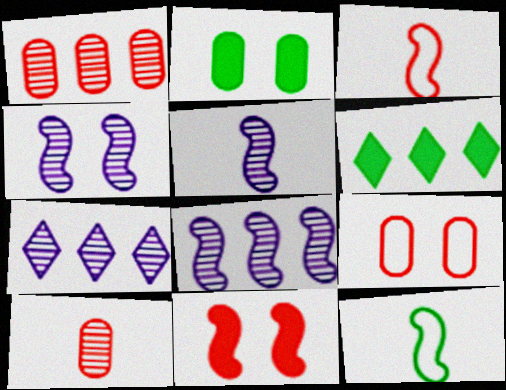[[2, 3, 7], 
[4, 5, 8], 
[5, 6, 9], 
[8, 11, 12]]